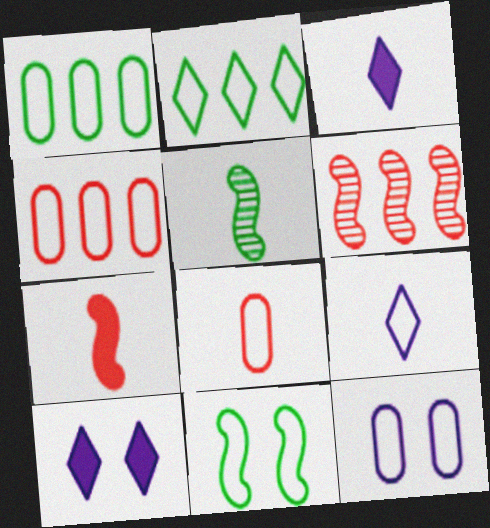[[1, 8, 12], 
[3, 5, 8], 
[4, 5, 10], 
[4, 9, 11]]